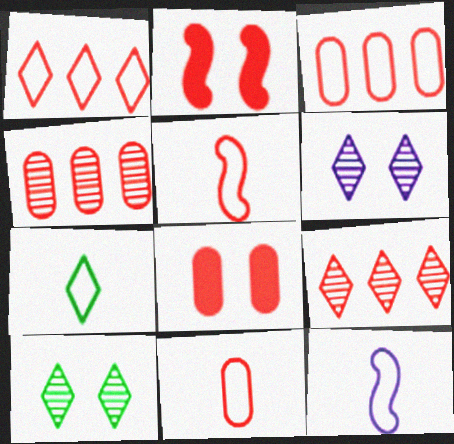[[2, 9, 11], 
[4, 8, 11], 
[5, 8, 9], 
[7, 11, 12]]